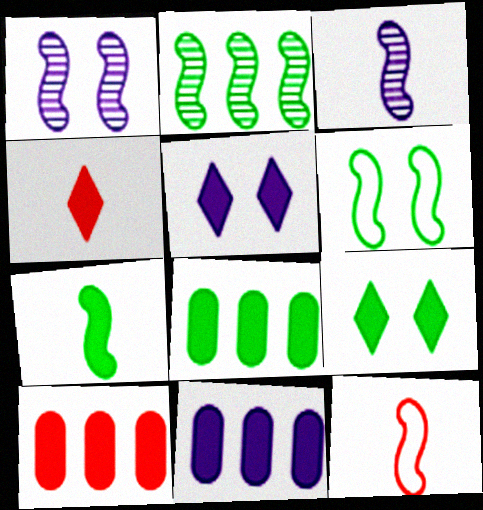[[2, 6, 7], 
[3, 7, 12], 
[5, 7, 10], 
[7, 8, 9], 
[8, 10, 11]]